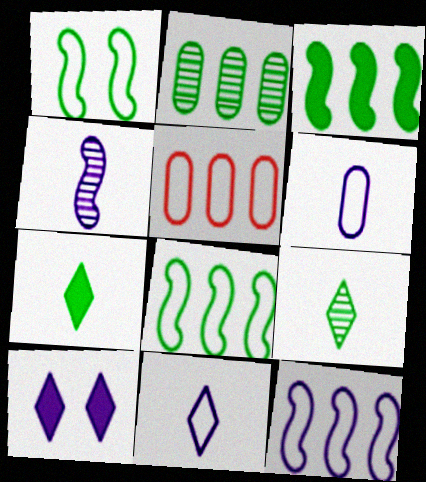[[1, 2, 7], 
[1, 5, 11]]